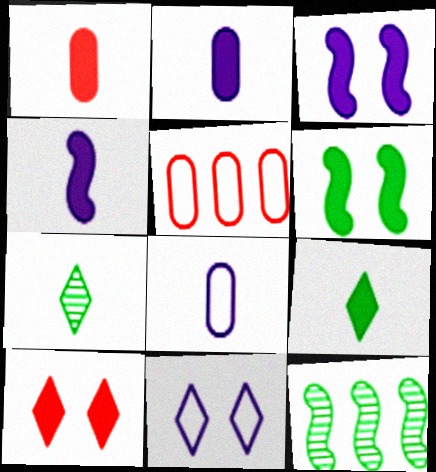[[1, 4, 9], 
[1, 11, 12], 
[3, 5, 7], 
[8, 10, 12]]